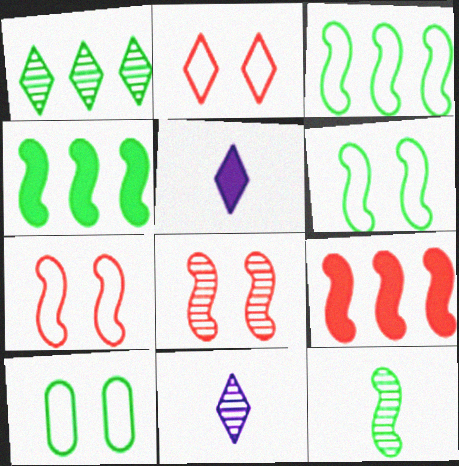[[1, 2, 5], 
[4, 6, 12], 
[9, 10, 11]]